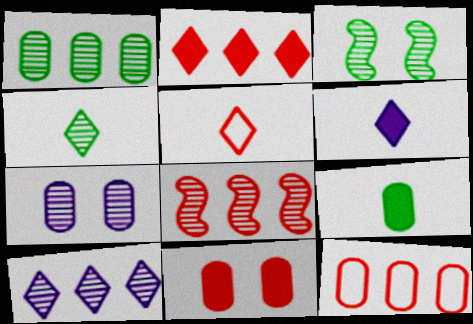[[1, 3, 4], 
[1, 8, 10], 
[2, 8, 12], 
[3, 6, 12], 
[4, 5, 6], 
[4, 7, 8], 
[5, 8, 11], 
[7, 9, 12]]